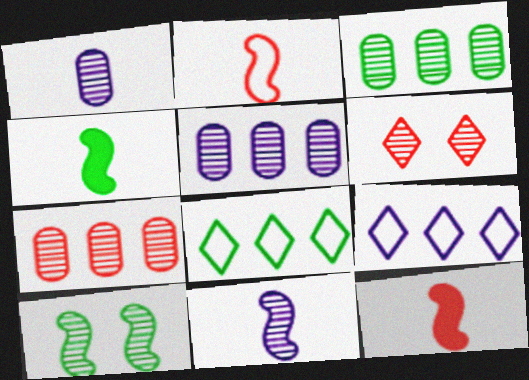[[2, 4, 11], 
[3, 5, 7], 
[3, 6, 11]]